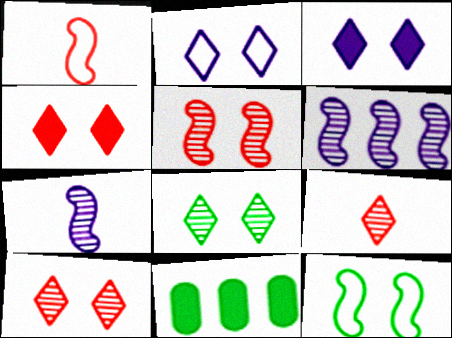[[2, 4, 8]]